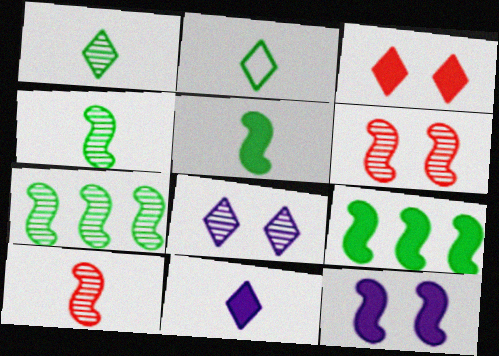[]